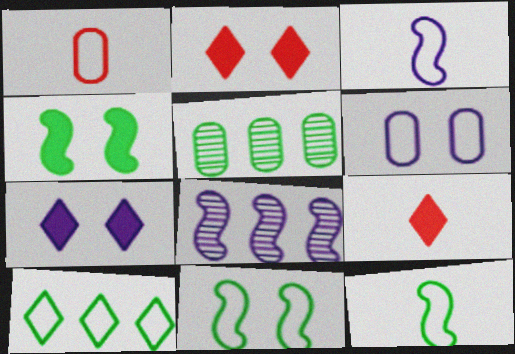[[2, 3, 5]]